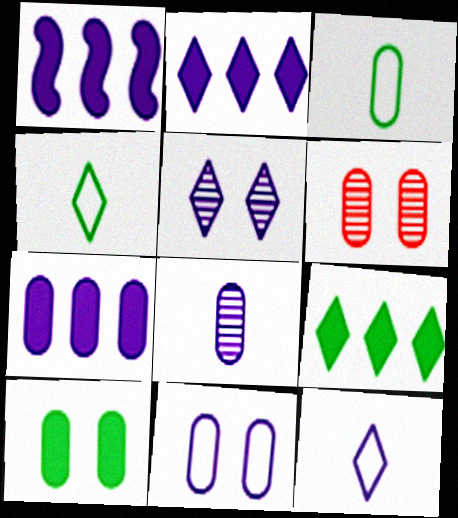[[1, 2, 7], 
[1, 4, 6], 
[2, 5, 12], 
[3, 6, 7], 
[6, 10, 11], 
[7, 8, 11]]